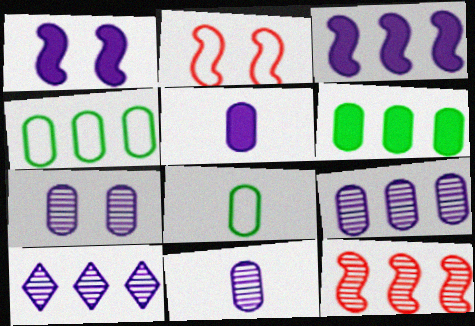[[7, 9, 11]]